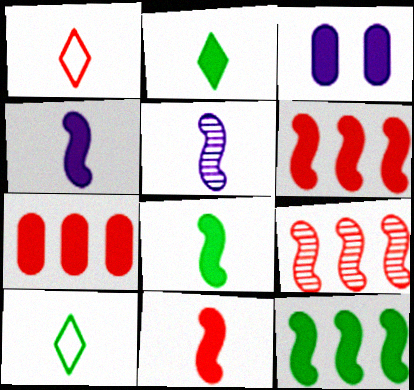[[2, 3, 6], 
[3, 9, 10], 
[4, 8, 11]]